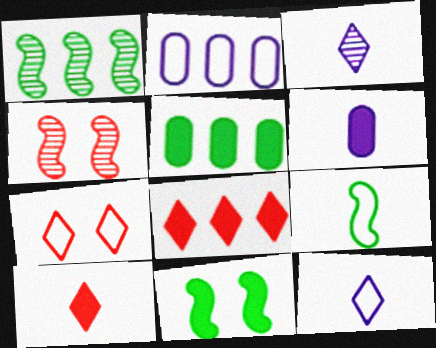[[1, 2, 8], 
[1, 6, 7], 
[1, 9, 11], 
[2, 7, 9], 
[4, 5, 12], 
[6, 8, 11]]